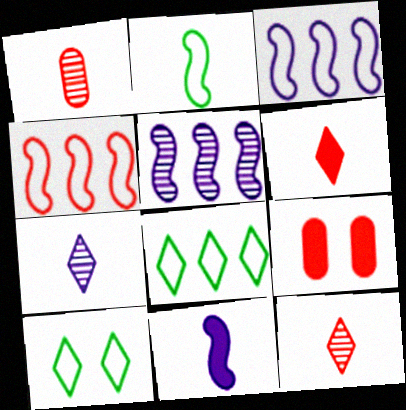[[4, 9, 12]]